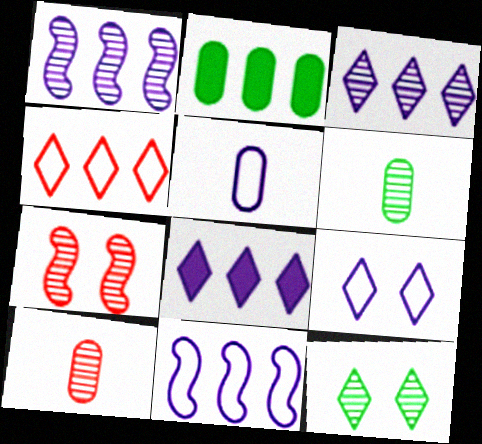[[1, 2, 4], 
[1, 10, 12], 
[3, 6, 7], 
[5, 9, 11]]